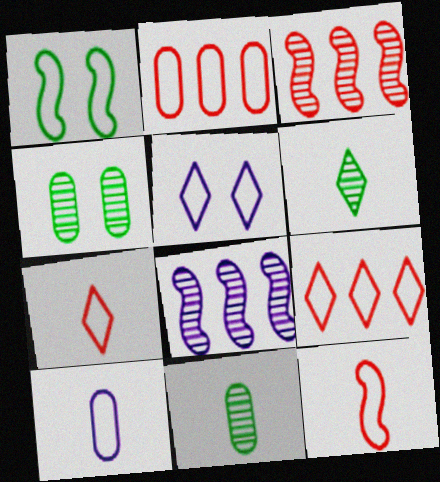[[1, 9, 10]]